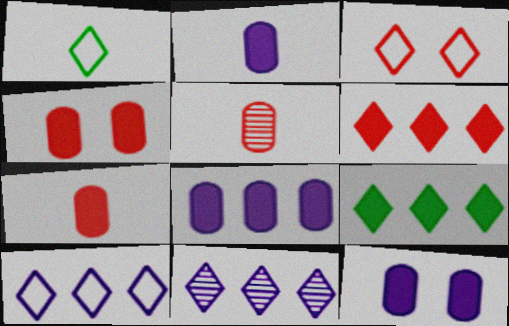[[1, 3, 10], 
[2, 8, 12]]